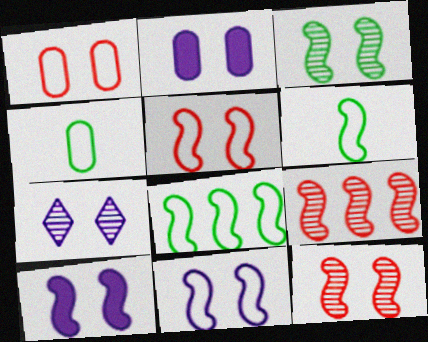[[2, 7, 11], 
[3, 5, 10], 
[6, 9, 10]]